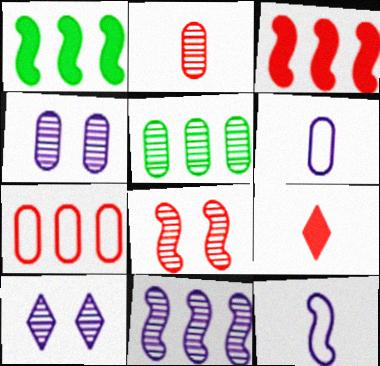[[1, 8, 12], 
[2, 4, 5], 
[7, 8, 9]]